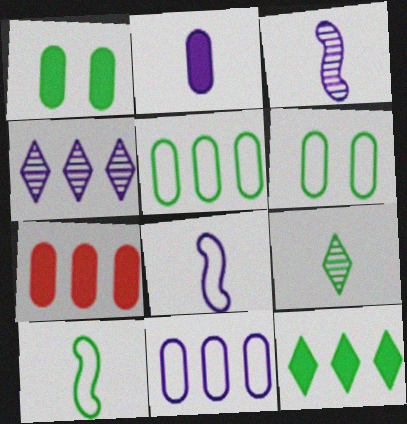[[1, 2, 7]]